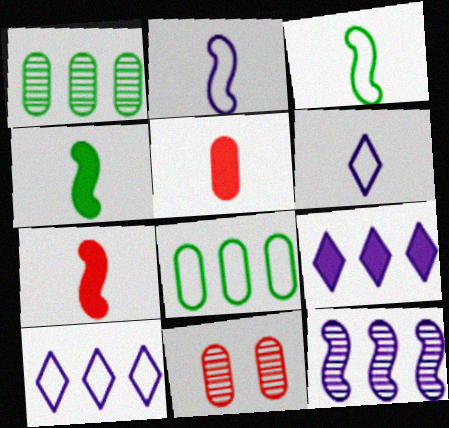[[3, 9, 11], 
[4, 10, 11]]